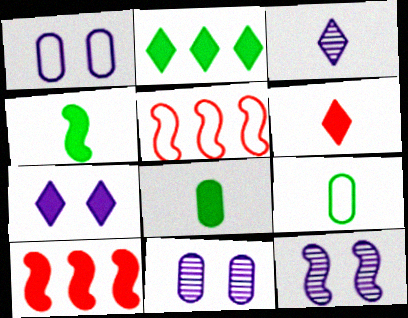[[1, 7, 12], 
[2, 6, 7], 
[4, 5, 12], 
[7, 8, 10]]